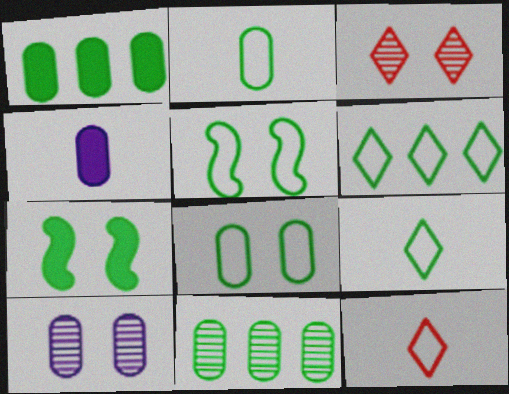[[2, 5, 6], 
[7, 9, 11]]